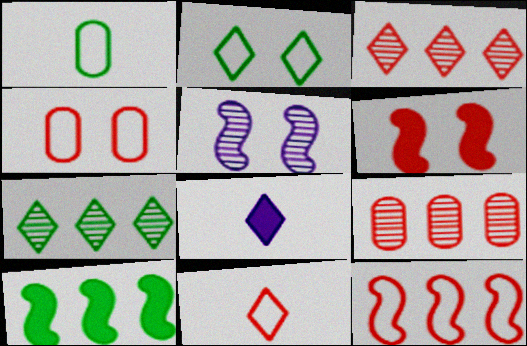[[2, 3, 8], 
[4, 11, 12], 
[6, 9, 11]]